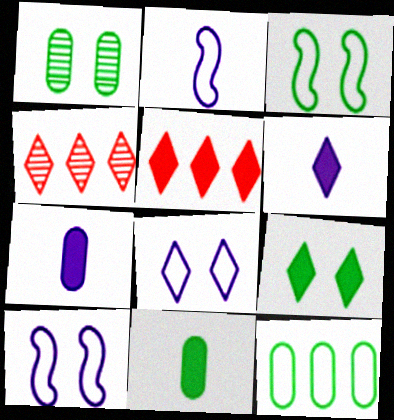[[1, 2, 5], 
[1, 3, 9], 
[1, 11, 12], 
[3, 4, 7], 
[4, 10, 11], 
[5, 6, 9]]